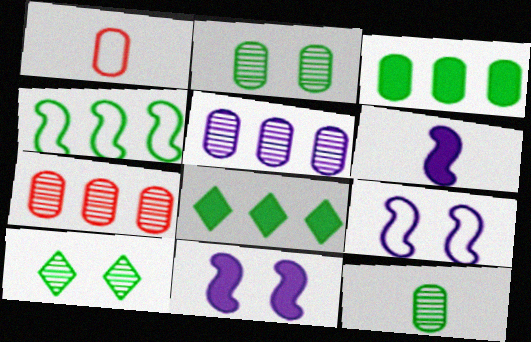[]